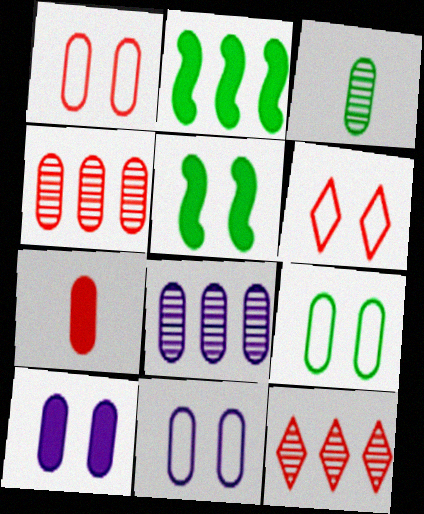[[1, 4, 7], 
[1, 9, 11], 
[7, 8, 9]]